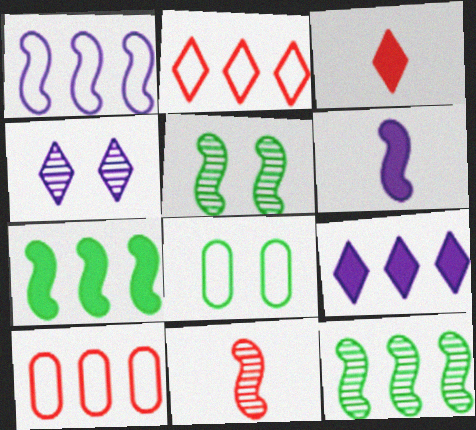[[8, 9, 11], 
[9, 10, 12]]